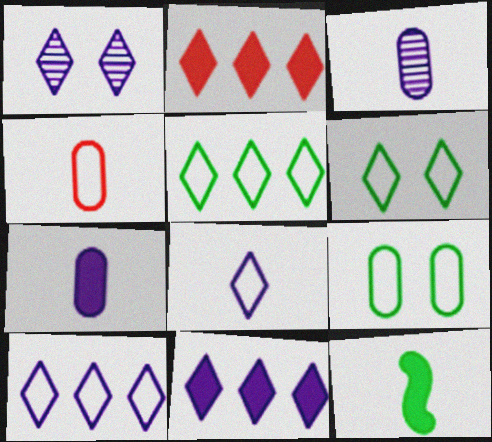[[1, 8, 11]]